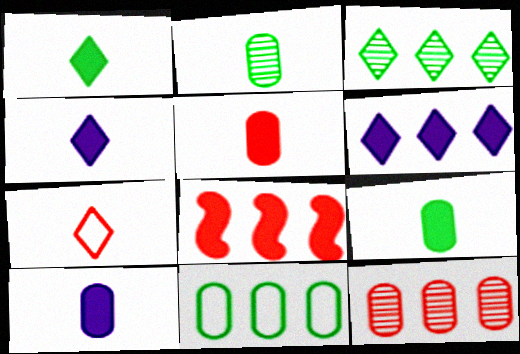[[5, 9, 10]]